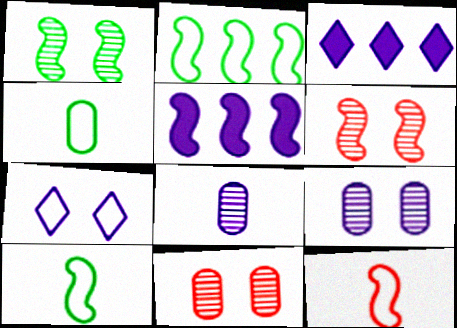[[1, 5, 12], 
[3, 4, 6], 
[3, 10, 11], 
[5, 6, 10], 
[5, 7, 8]]